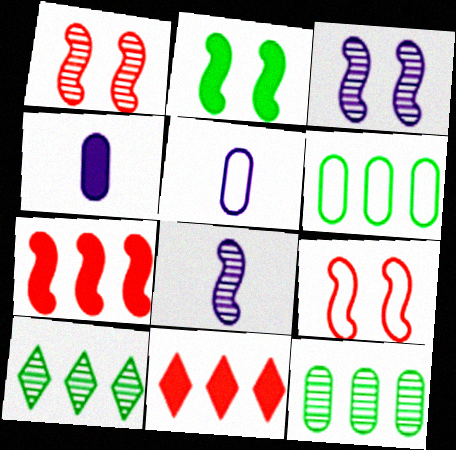[[2, 3, 9], 
[2, 4, 11], 
[4, 9, 10]]